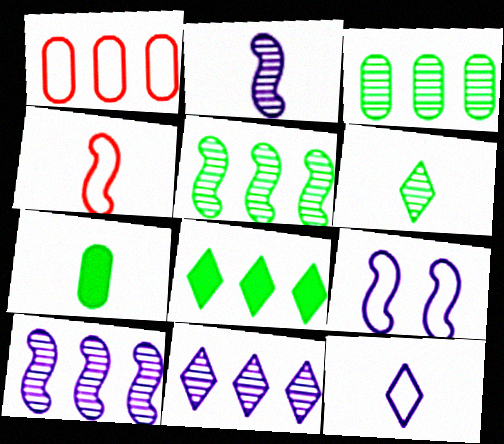[[1, 8, 10]]